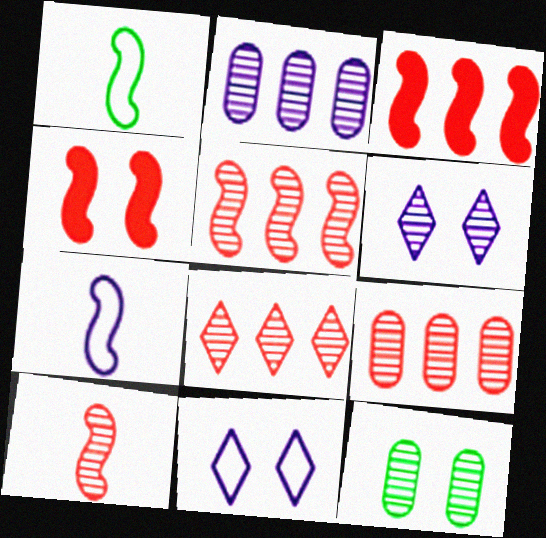[[4, 11, 12], 
[5, 8, 9]]